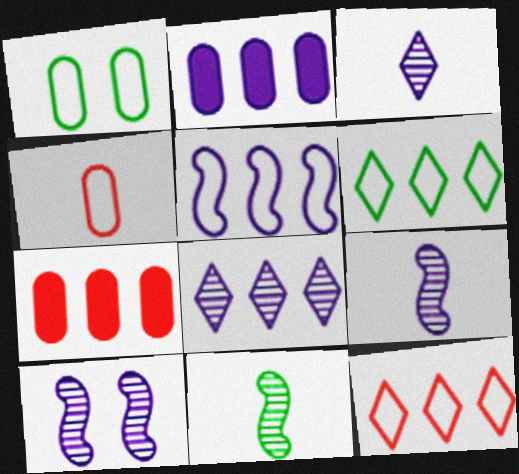[[2, 5, 8]]